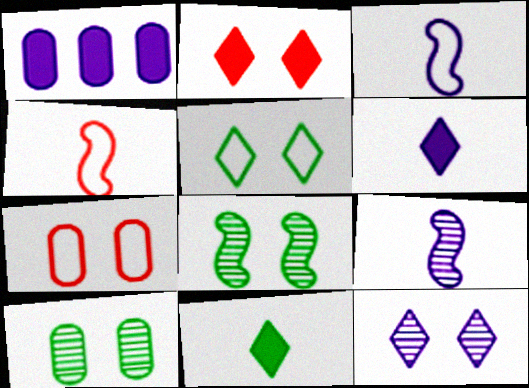[[1, 3, 12], 
[2, 5, 12]]